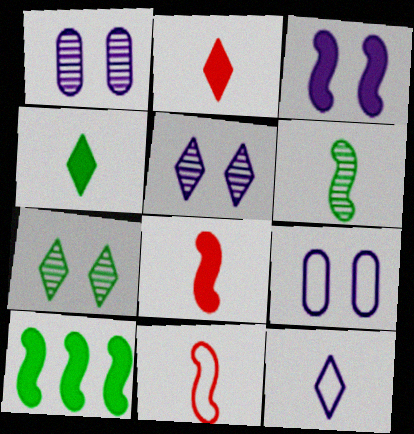[[3, 5, 9], 
[3, 8, 10]]